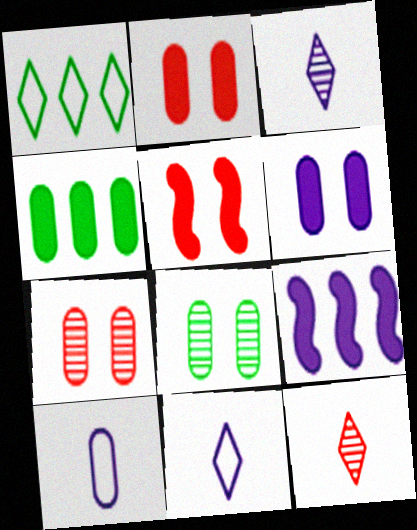[[4, 7, 10]]